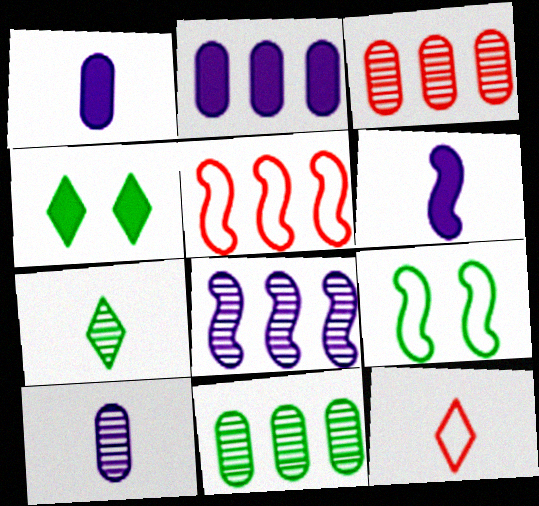[[4, 5, 10]]